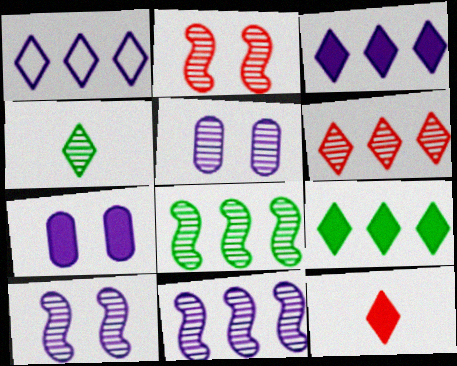[[1, 6, 9]]